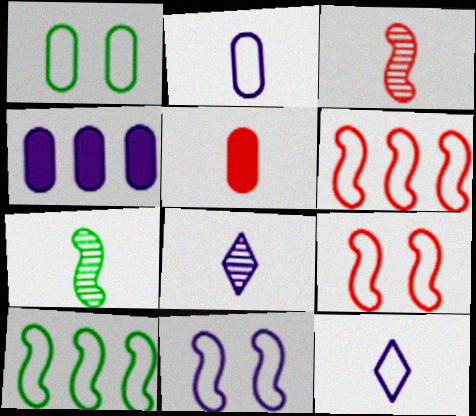[[1, 6, 12], 
[4, 8, 11], 
[5, 7, 12]]